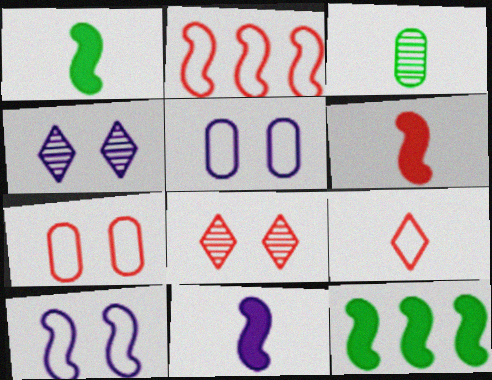[[1, 6, 11], 
[2, 7, 9], 
[3, 9, 11]]